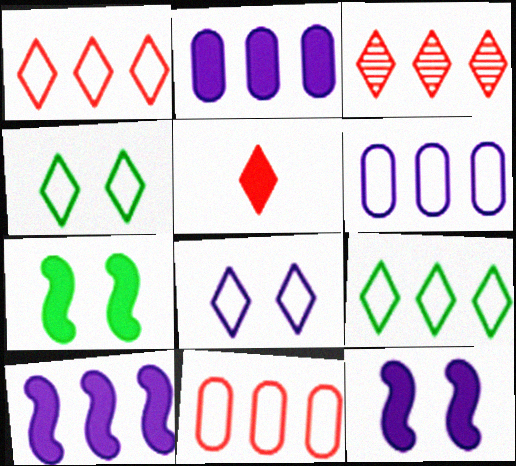[[2, 5, 7]]